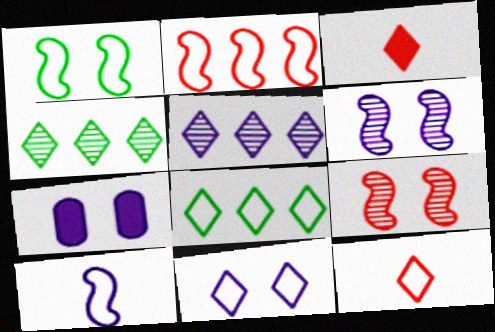[[1, 2, 10], 
[3, 4, 11], 
[5, 7, 10], 
[6, 7, 11], 
[8, 11, 12]]